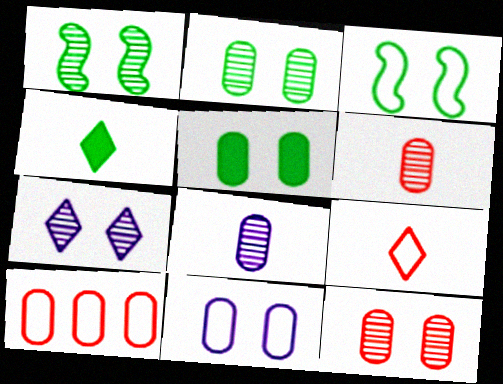[[1, 7, 12], 
[5, 8, 10], 
[5, 11, 12]]